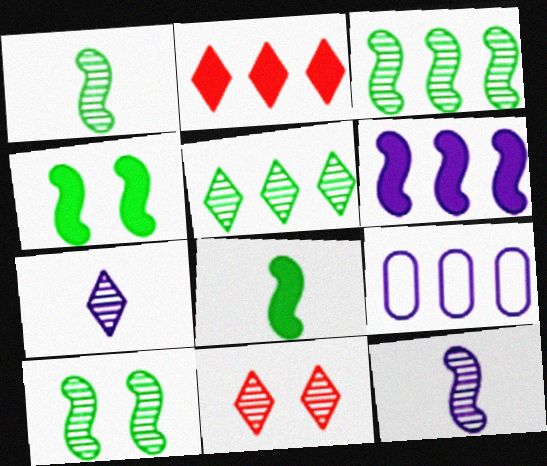[[1, 3, 10], 
[2, 3, 9], 
[5, 7, 11], 
[8, 9, 11]]